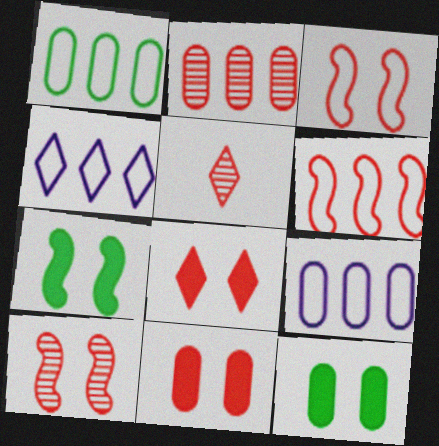[[1, 4, 6], 
[2, 5, 10], 
[5, 6, 11], 
[5, 7, 9]]